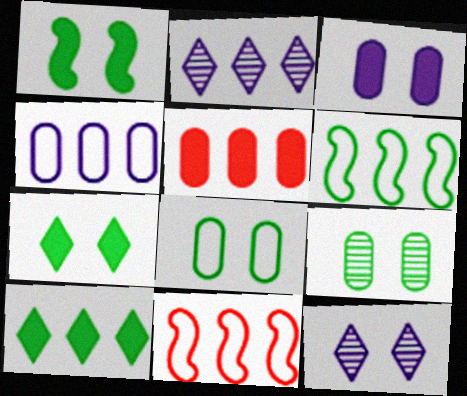[[2, 5, 6]]